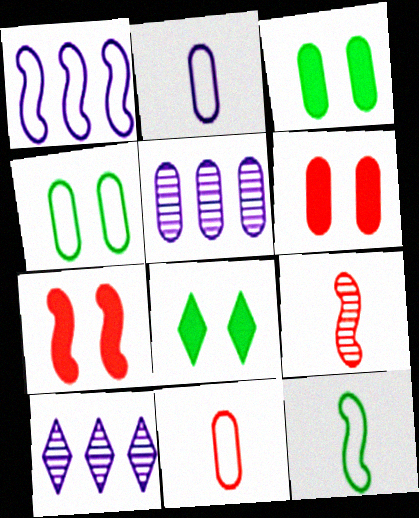[[3, 5, 11], 
[6, 10, 12]]